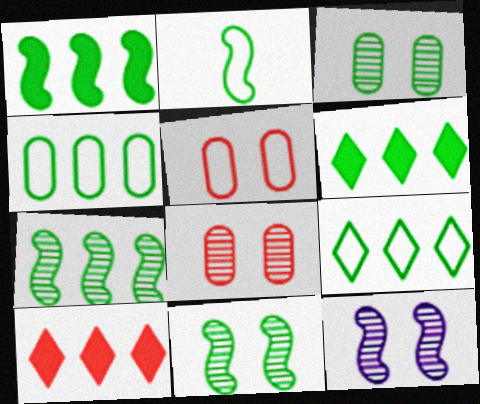[[1, 2, 11], 
[2, 3, 6], 
[4, 6, 7]]